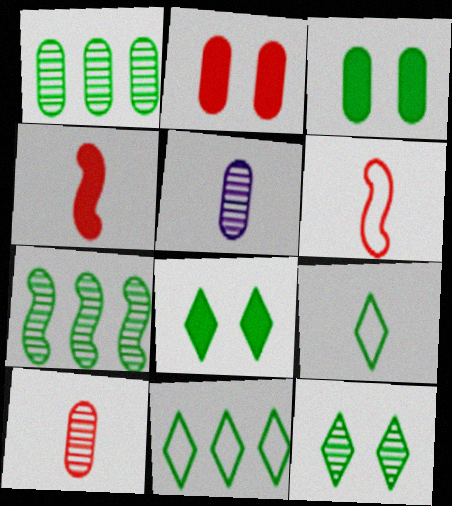[[3, 7, 9], 
[4, 5, 9]]